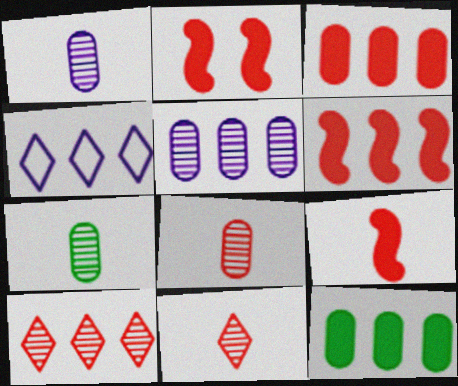[[1, 7, 8], 
[2, 4, 7], 
[2, 6, 9]]